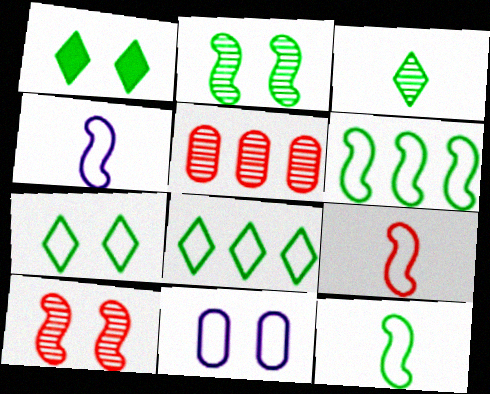[[1, 3, 8], 
[1, 4, 5], 
[1, 10, 11], 
[4, 9, 12], 
[8, 9, 11]]